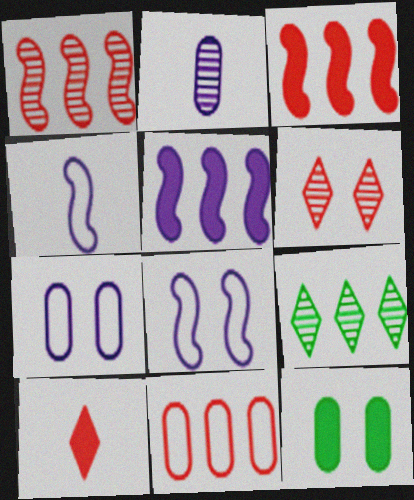[[2, 11, 12], 
[5, 9, 11], 
[5, 10, 12], 
[6, 8, 12]]